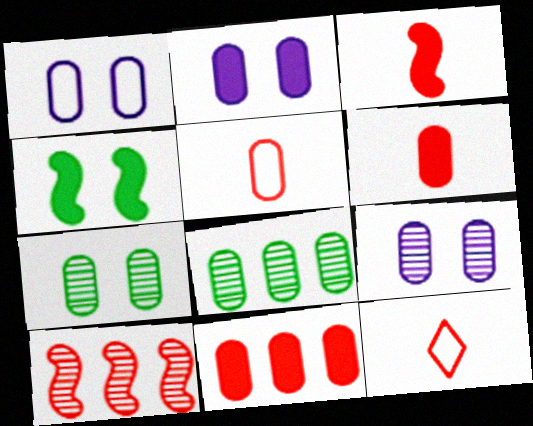[[1, 2, 9], 
[1, 6, 8], 
[2, 5, 8]]